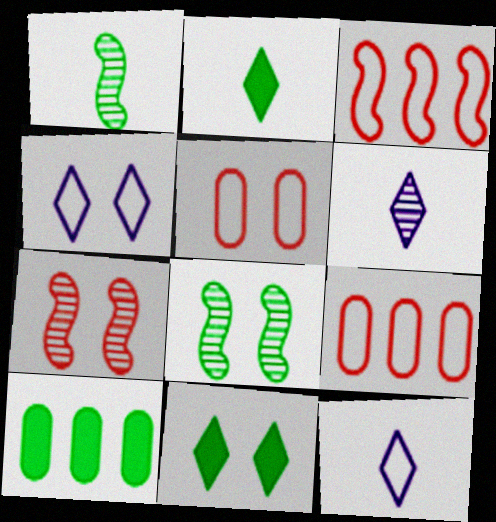[[7, 10, 12]]